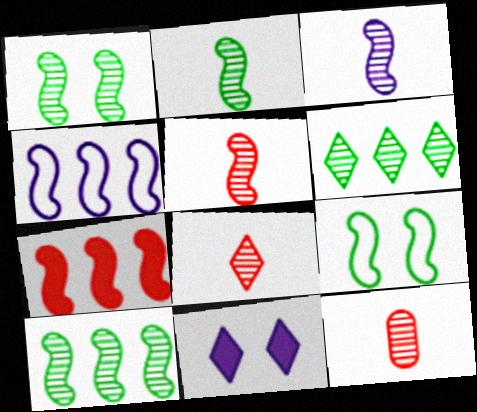[[1, 2, 10], 
[2, 3, 5], 
[3, 7, 9], 
[4, 7, 10], 
[5, 8, 12]]